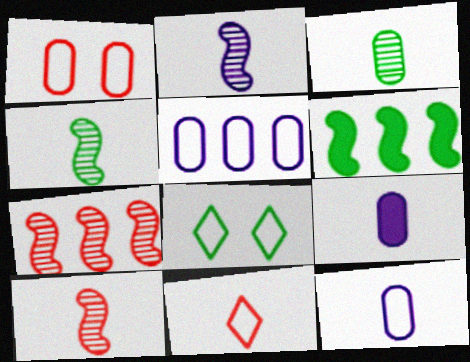[[2, 4, 10], 
[3, 6, 8], 
[4, 9, 11], 
[7, 8, 9]]